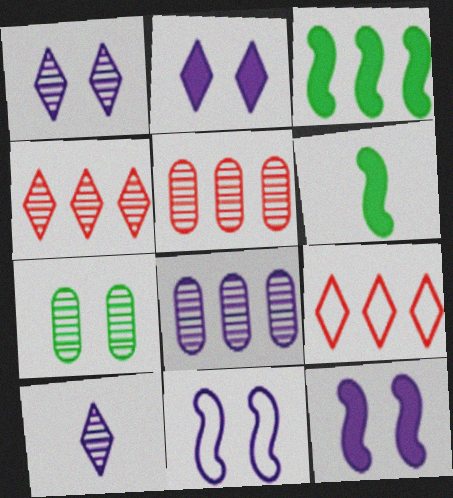[[3, 8, 9]]